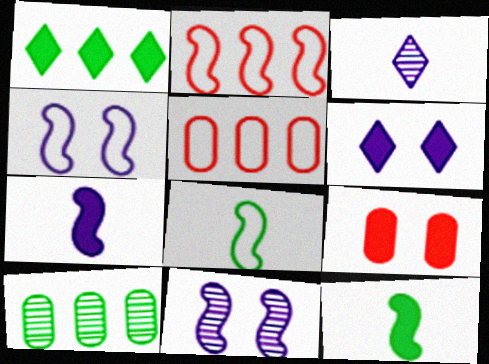[[1, 7, 9], 
[2, 4, 8], 
[2, 11, 12]]